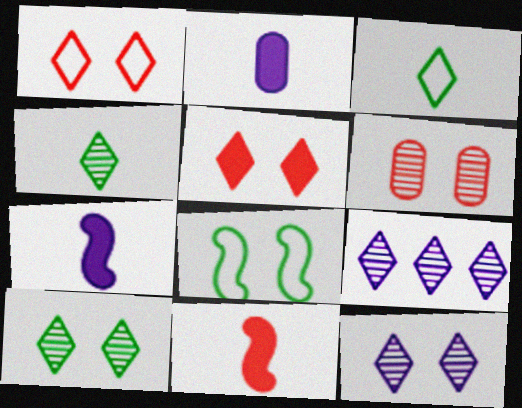[[3, 5, 9]]